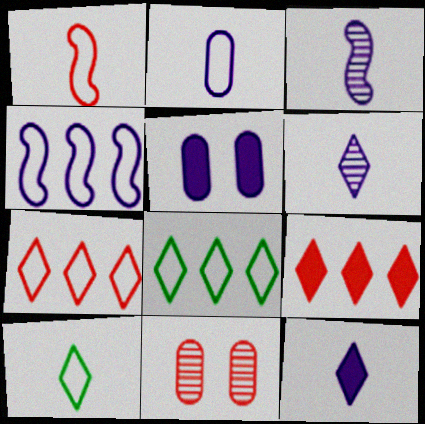[[1, 2, 10], 
[1, 9, 11], 
[2, 3, 12], 
[4, 5, 6]]